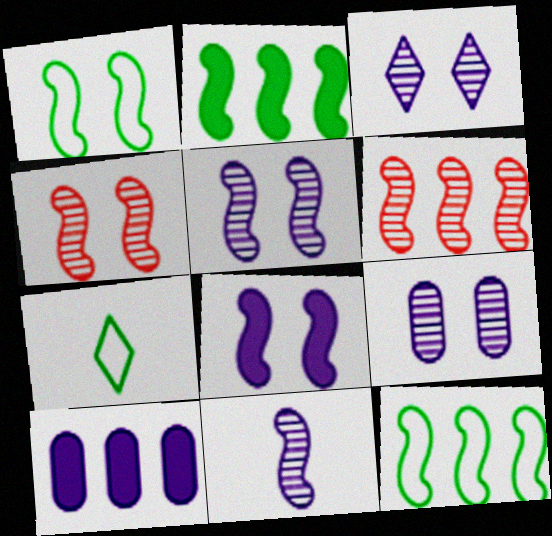[[1, 4, 8], 
[3, 5, 9], 
[4, 7, 10]]